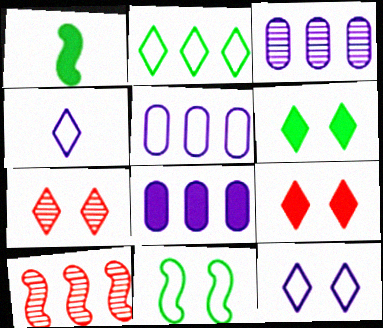[[1, 5, 7], 
[1, 8, 9], 
[2, 8, 10], 
[3, 5, 8], 
[6, 7, 12]]